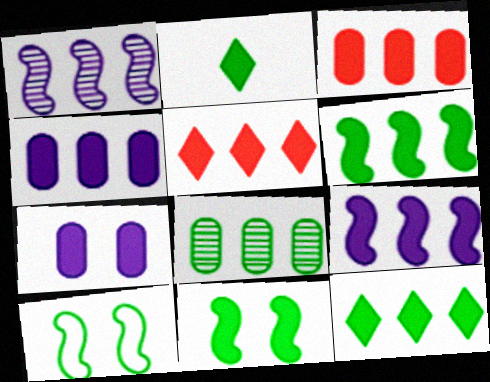[[2, 8, 10], 
[3, 9, 12], 
[4, 5, 6]]